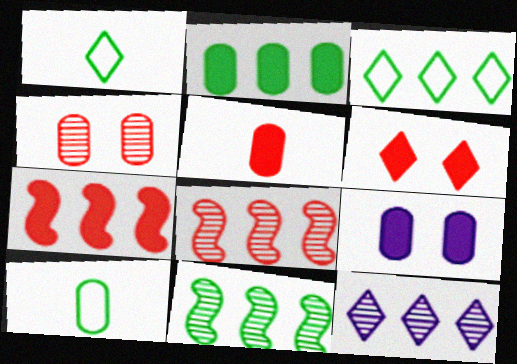[[1, 6, 12], 
[1, 8, 9], 
[2, 3, 11], 
[2, 5, 9], 
[5, 6, 7]]